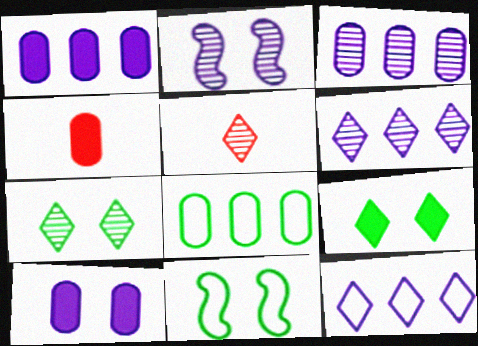[[1, 5, 11], 
[4, 6, 11], 
[5, 6, 7], 
[5, 9, 12]]